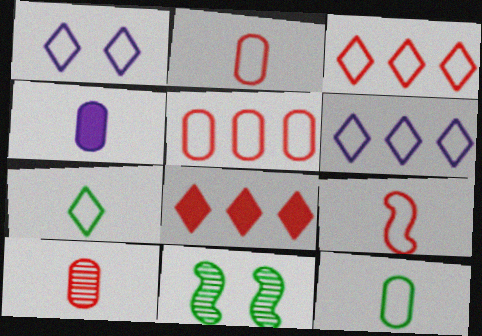[[1, 3, 7], 
[3, 4, 11], 
[4, 10, 12]]